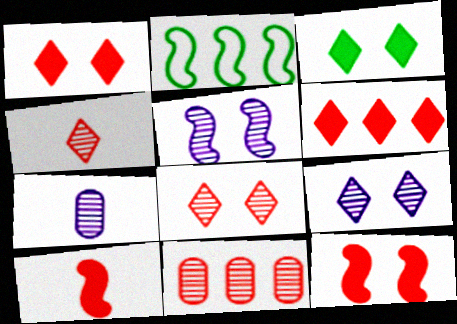[[1, 2, 7], 
[2, 5, 10]]